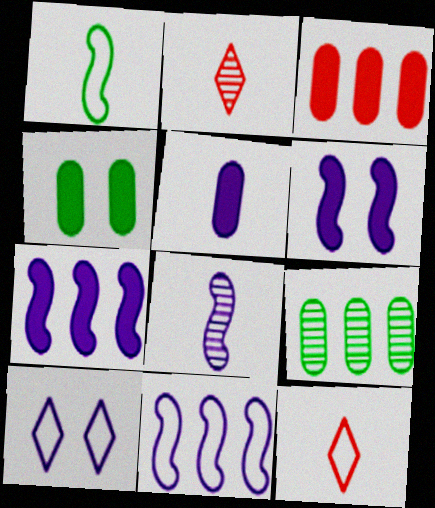[[1, 2, 5], 
[2, 4, 11], 
[3, 4, 5], 
[6, 8, 11], 
[6, 9, 12]]